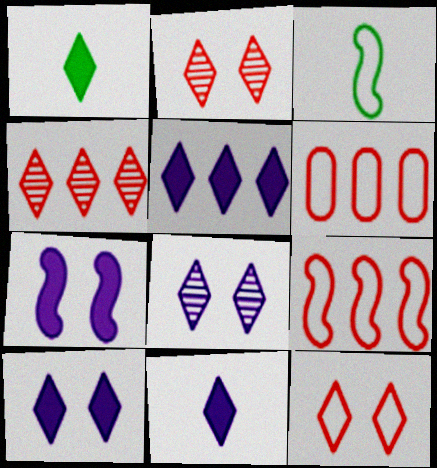[[5, 10, 11]]